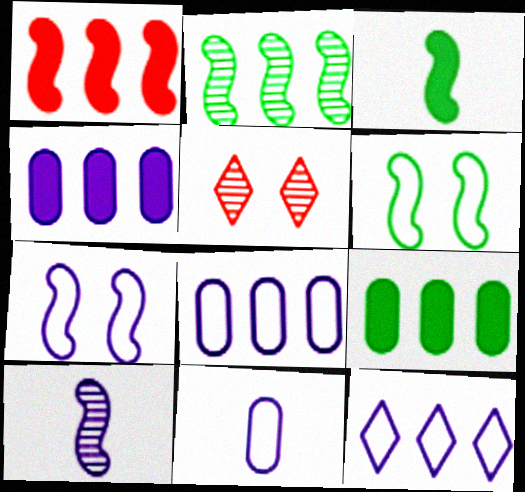[[1, 6, 10], 
[2, 3, 6], 
[3, 5, 8], 
[7, 11, 12]]